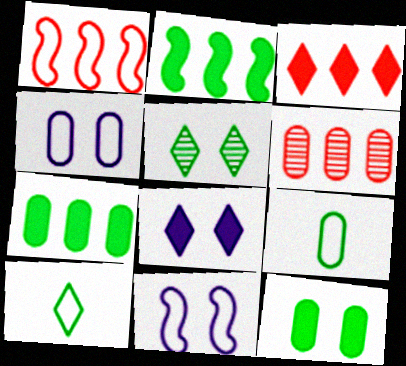[[1, 3, 6], 
[1, 4, 10], 
[2, 5, 9]]